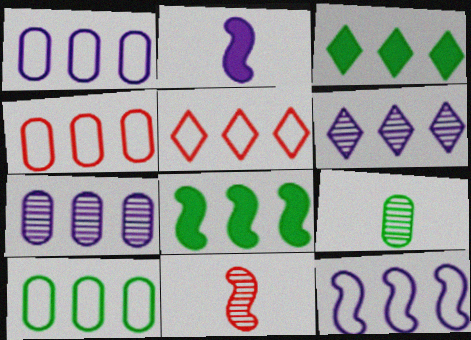[[1, 4, 10], 
[3, 5, 6], 
[4, 6, 8], 
[5, 7, 8], 
[5, 10, 12]]